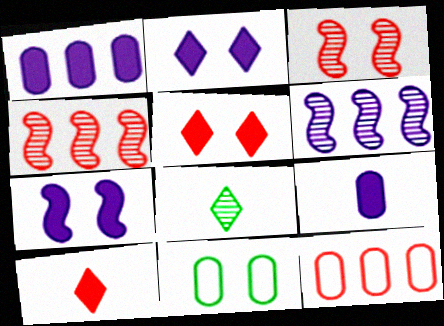[[2, 3, 11], 
[3, 10, 12], 
[6, 10, 11], 
[7, 8, 12]]